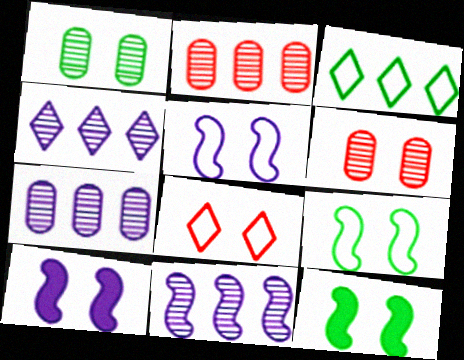[[1, 8, 10], 
[4, 7, 11]]